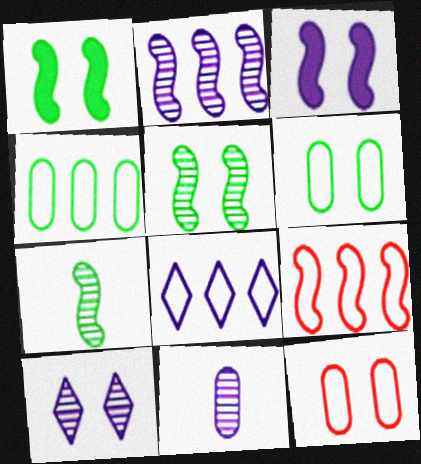[[1, 10, 12], 
[2, 10, 11], 
[3, 7, 9], 
[3, 8, 11], 
[4, 8, 9]]